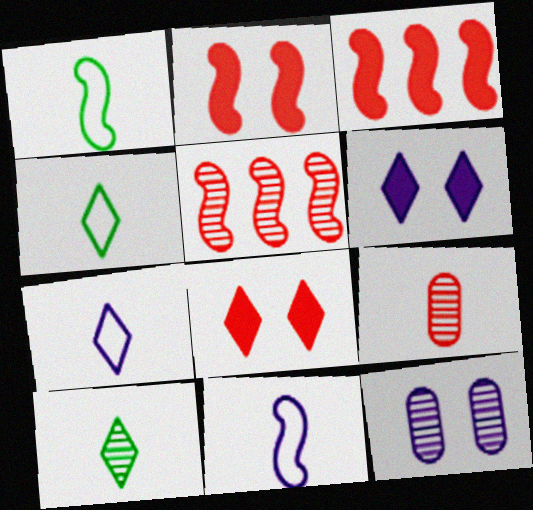[[3, 4, 12], 
[5, 10, 12]]